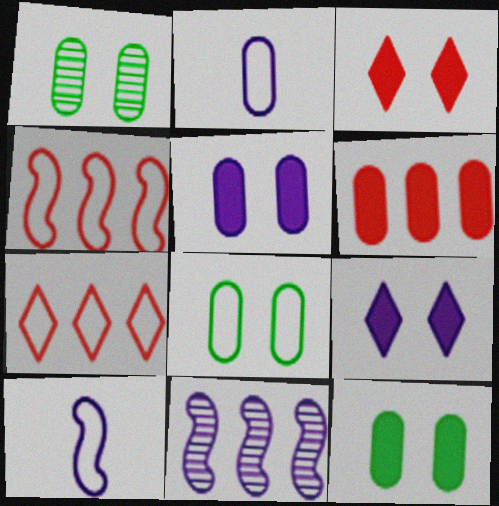[[1, 2, 6], 
[1, 8, 12], 
[2, 9, 11], 
[7, 8, 10]]